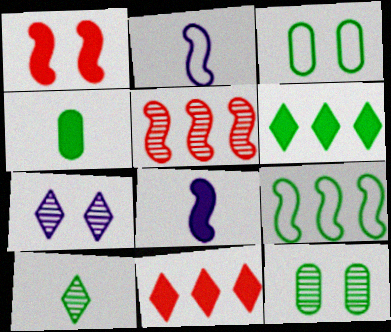[[1, 3, 7], 
[2, 11, 12]]